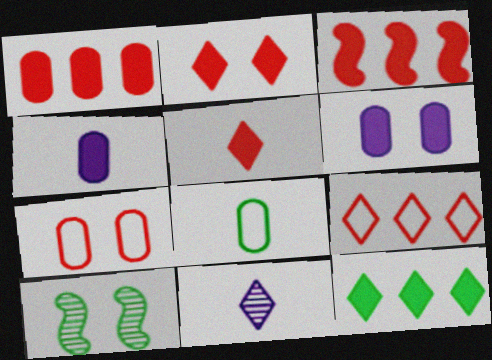[[4, 9, 10], 
[8, 10, 12]]